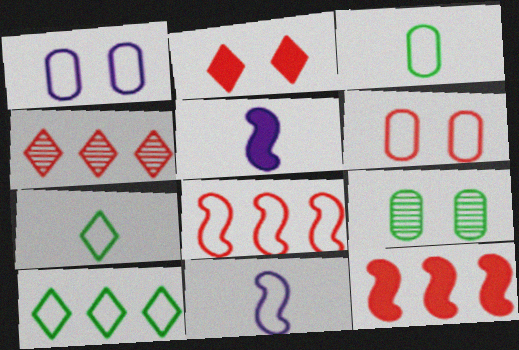[[1, 7, 8], 
[6, 10, 11]]